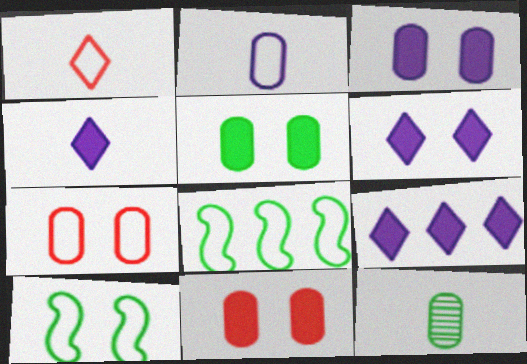[[3, 5, 11], 
[4, 6, 9]]